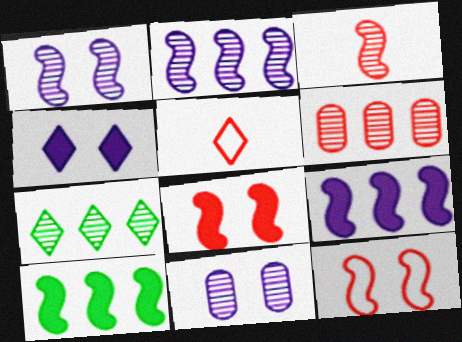[[2, 6, 7], 
[3, 7, 11], 
[4, 5, 7], 
[5, 6, 8], 
[5, 10, 11]]